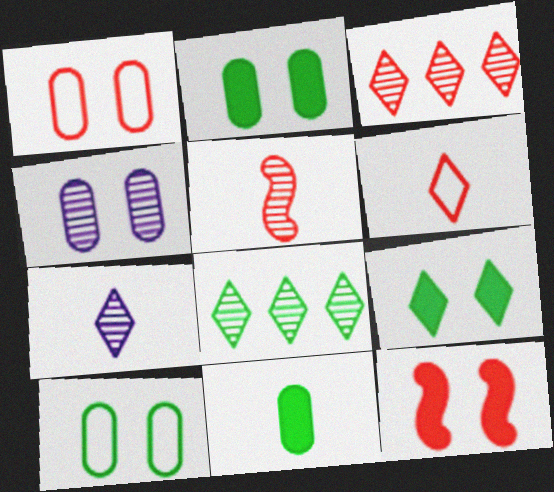[[1, 2, 4], 
[4, 5, 8]]